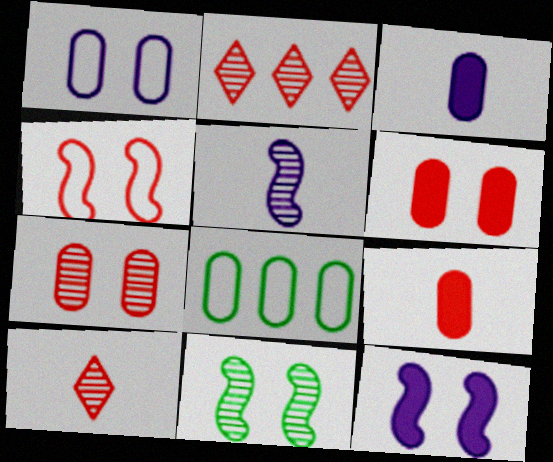[[2, 4, 9], 
[3, 7, 8], 
[4, 11, 12], 
[8, 10, 12]]